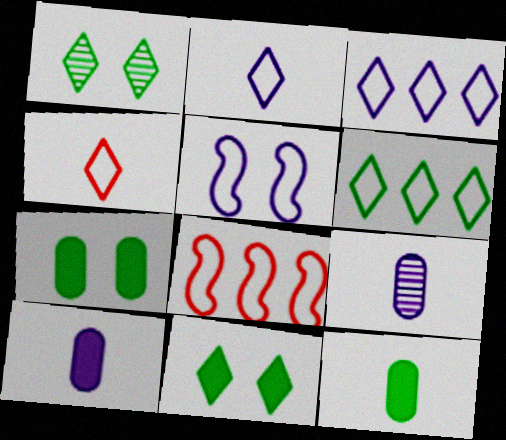[[1, 8, 10], 
[8, 9, 11]]